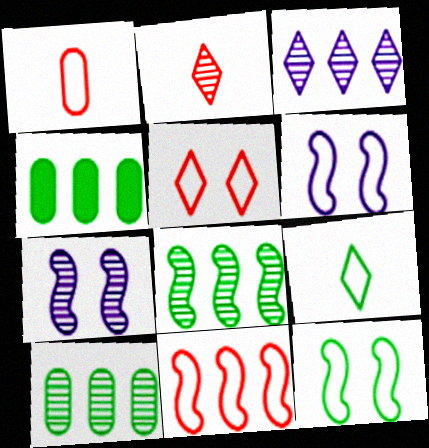[[1, 5, 11], 
[2, 4, 6], 
[2, 7, 10], 
[3, 4, 11]]